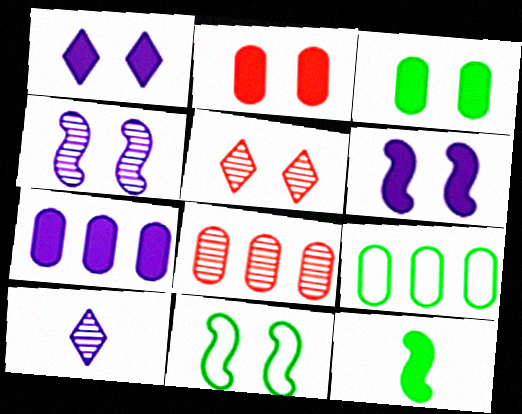[[7, 8, 9]]